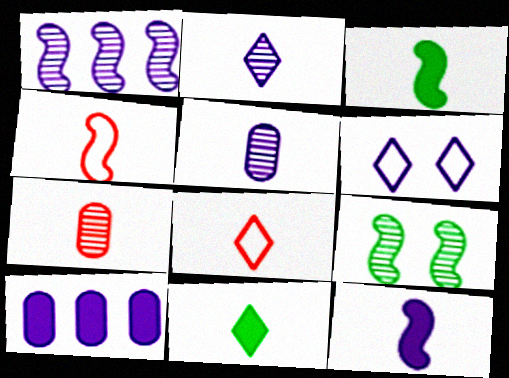[[2, 8, 11], 
[3, 5, 8], 
[4, 5, 11], 
[8, 9, 10]]